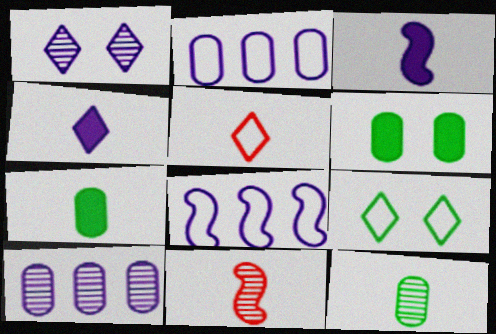[[1, 2, 3], 
[3, 5, 12]]